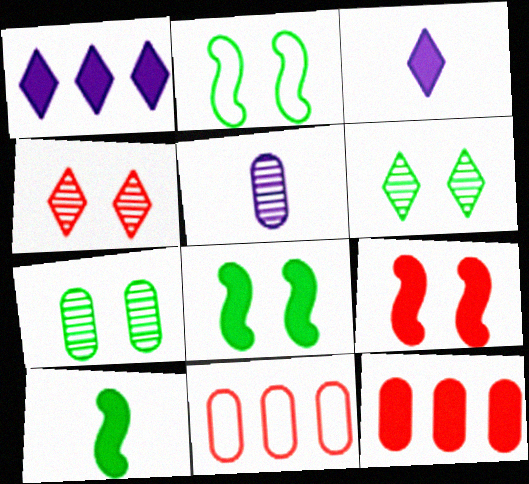[[3, 8, 12]]